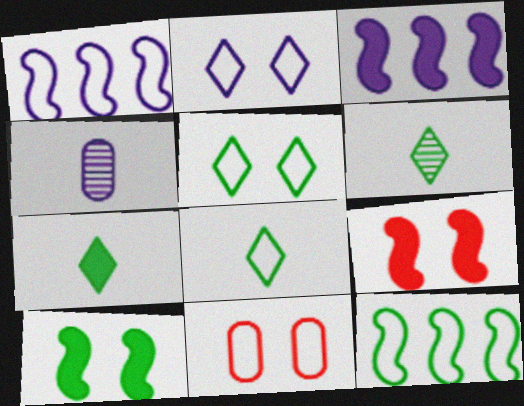[[1, 8, 11], 
[2, 3, 4], 
[3, 6, 11], 
[6, 7, 8]]